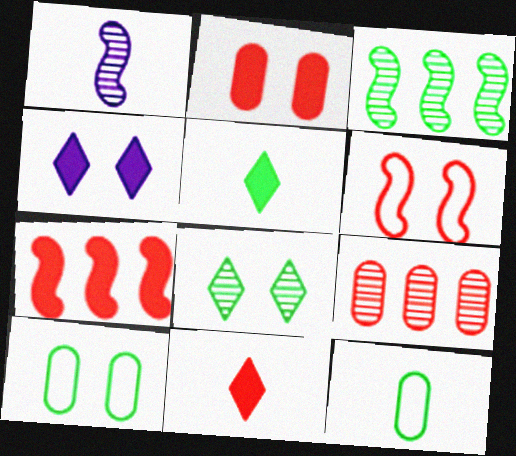[[1, 8, 9], 
[1, 11, 12], 
[2, 7, 11], 
[3, 5, 10], 
[6, 9, 11]]